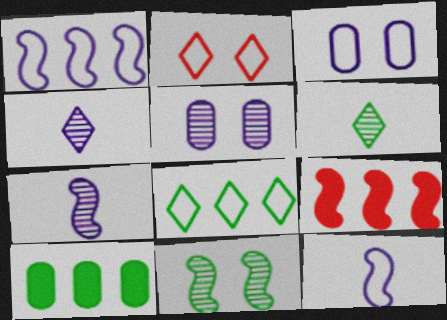[[2, 7, 10], 
[3, 6, 9], 
[9, 11, 12]]